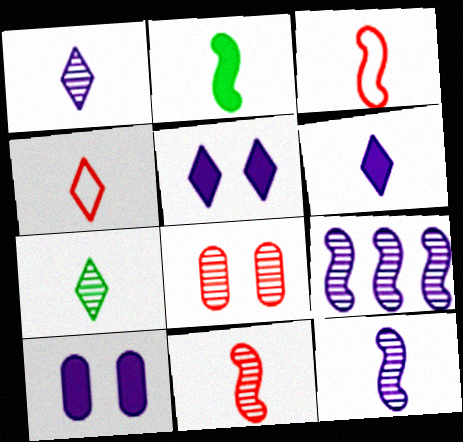[[2, 3, 12], 
[4, 6, 7], 
[7, 8, 9]]